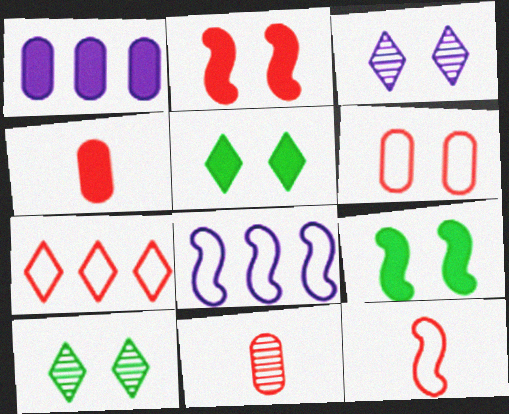[[1, 10, 12], 
[2, 7, 11], 
[3, 6, 9], 
[4, 8, 10], 
[5, 8, 11], 
[6, 7, 12]]